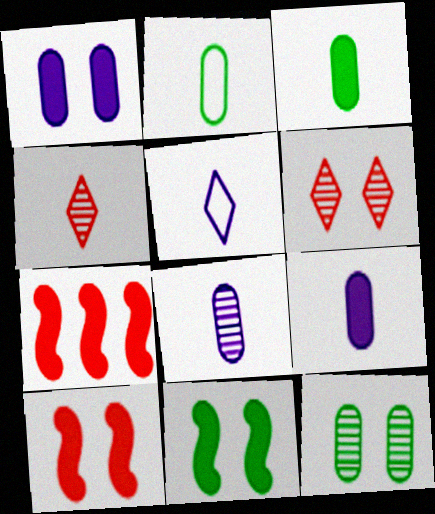[[5, 7, 12]]